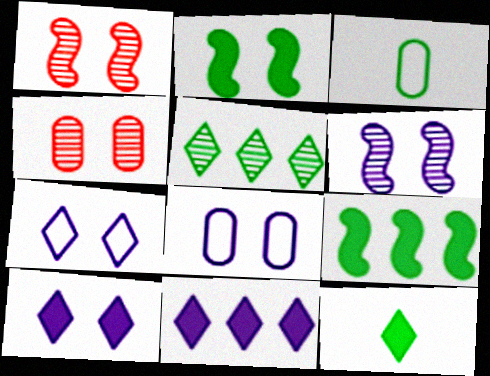[[1, 3, 11], 
[2, 3, 5], 
[2, 4, 7], 
[6, 8, 10]]